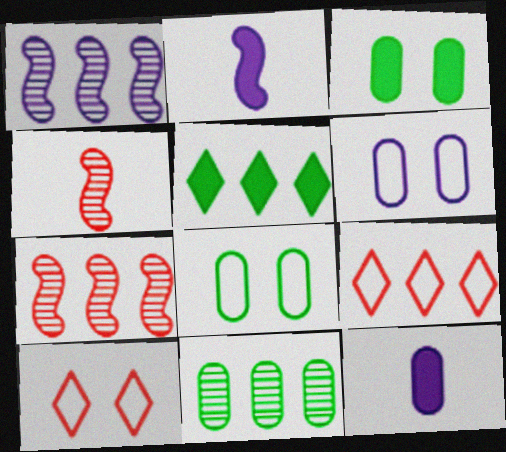[[2, 10, 11], 
[4, 5, 6]]